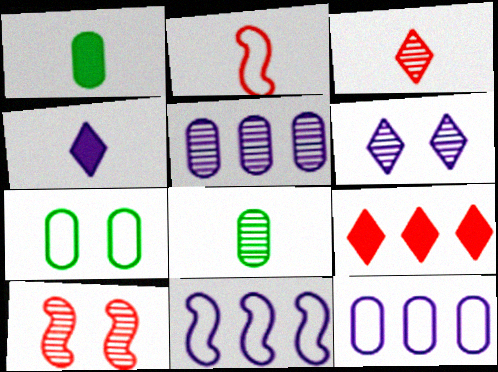[[2, 4, 8]]